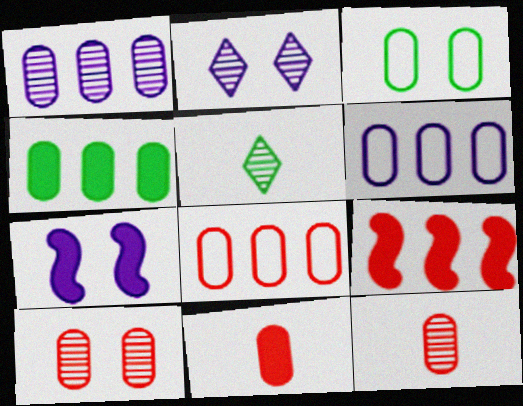[[1, 3, 11], 
[1, 4, 8], 
[5, 7, 8], 
[8, 10, 11]]